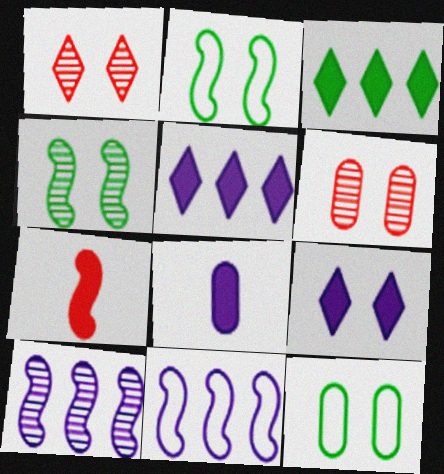[[2, 6, 9], 
[2, 7, 10], 
[4, 7, 11]]